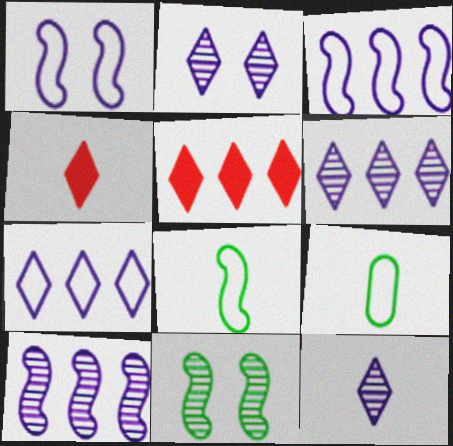[[2, 6, 12]]